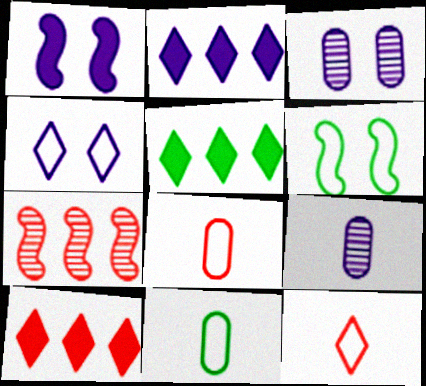[[1, 3, 4], 
[2, 5, 10], 
[6, 9, 10]]